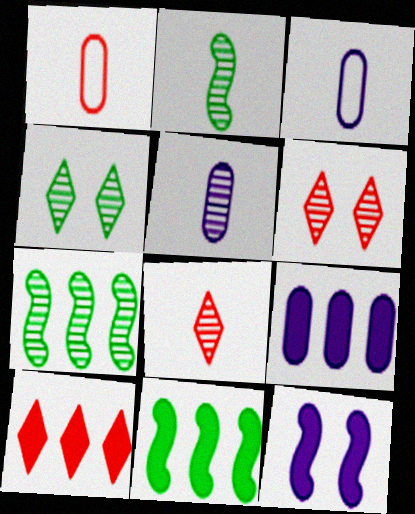[[2, 5, 8], 
[3, 6, 11], 
[5, 6, 7], 
[9, 10, 11]]